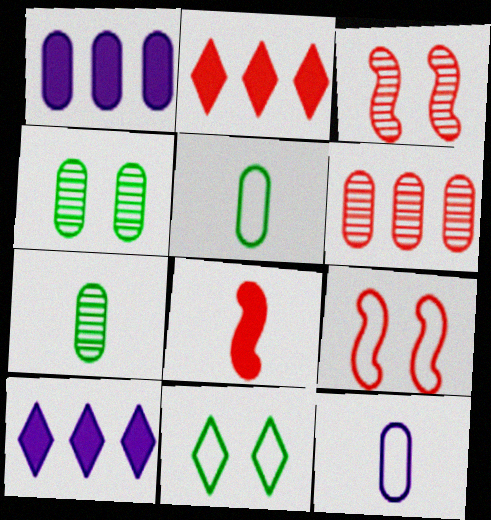[[3, 5, 10], 
[7, 9, 10]]